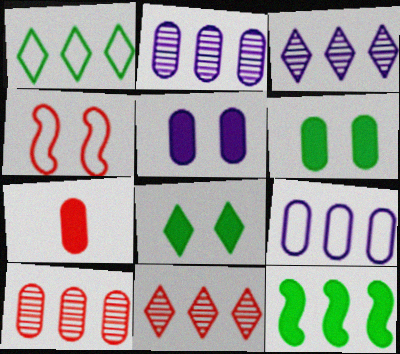[[4, 7, 11], 
[9, 11, 12]]